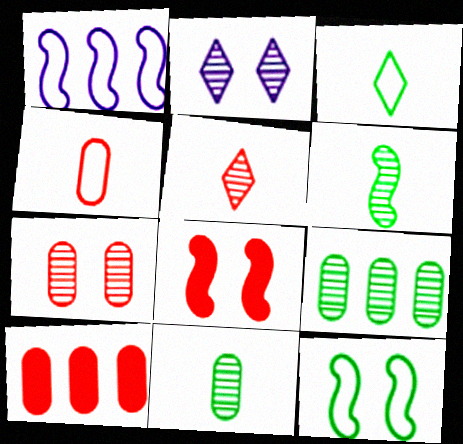[[1, 6, 8], 
[4, 7, 10]]